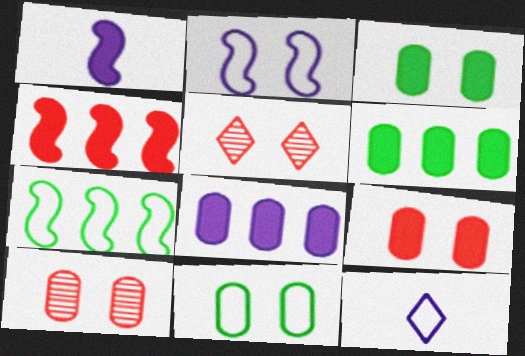[[2, 3, 5]]